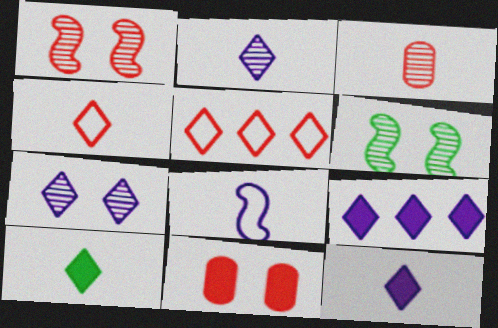[[2, 4, 10], 
[3, 8, 10], 
[5, 7, 10]]